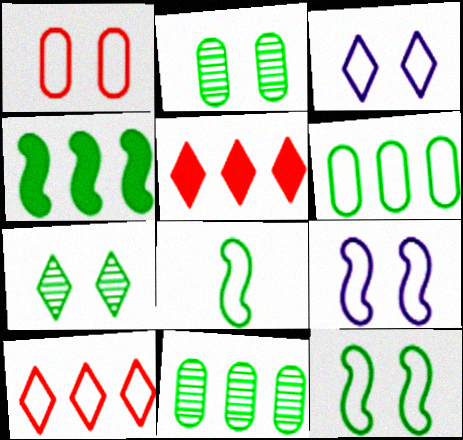[[1, 3, 12]]